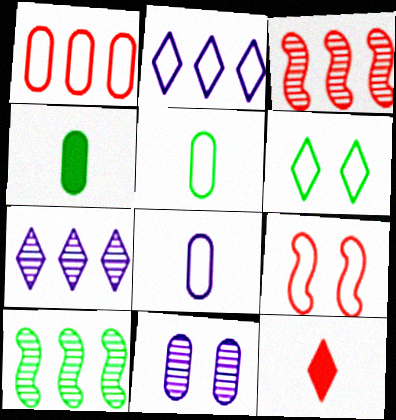[[1, 4, 11], 
[2, 5, 9], 
[4, 6, 10], 
[4, 7, 9], 
[6, 7, 12]]